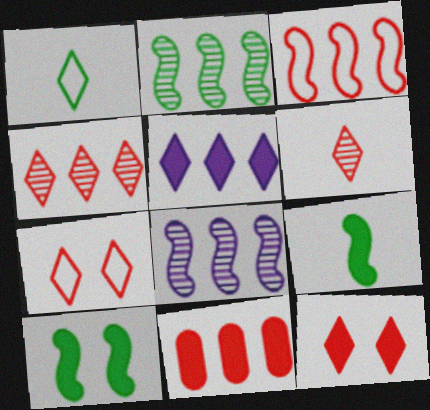[[3, 4, 11]]